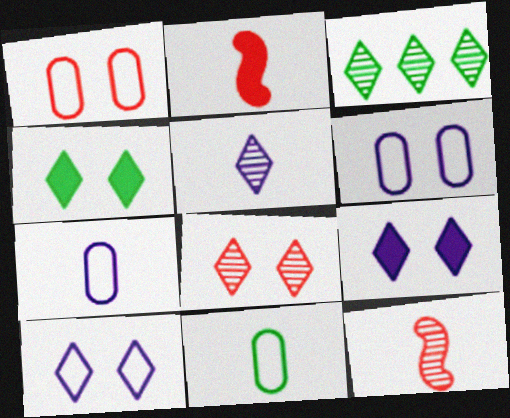[[2, 3, 6], 
[2, 5, 11], 
[3, 5, 8], 
[4, 8, 10]]